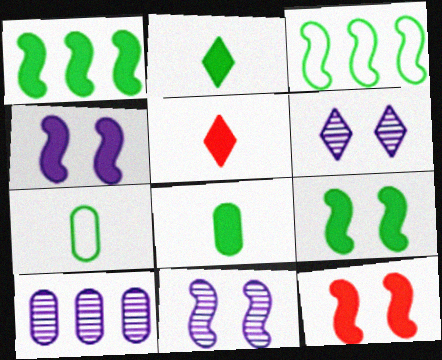[[4, 9, 12]]